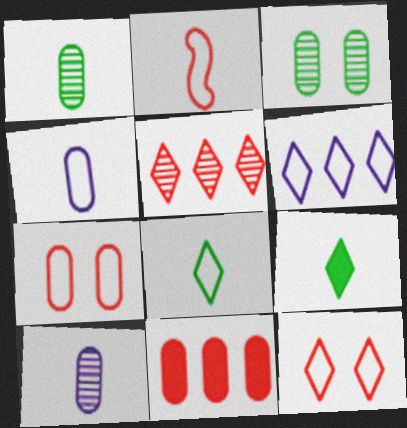[[2, 4, 8], 
[2, 9, 10], 
[3, 4, 11], 
[6, 8, 12]]